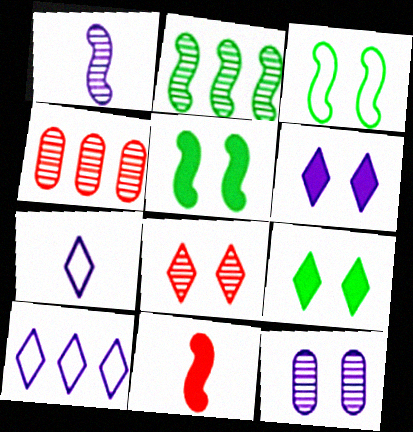[[4, 5, 7]]